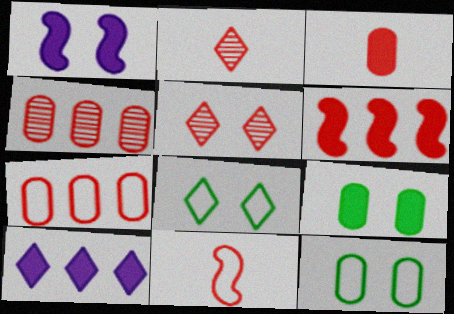[[1, 5, 12], 
[2, 3, 11], 
[2, 8, 10]]